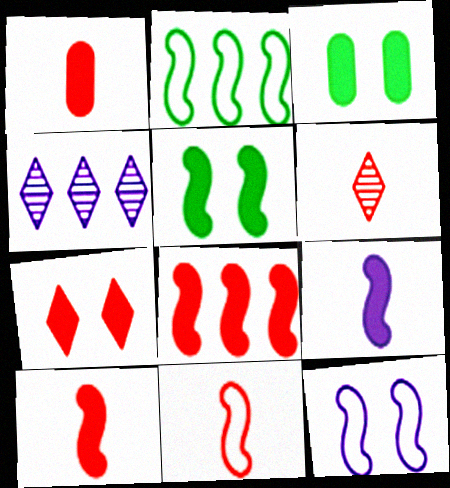[[1, 6, 11], 
[1, 7, 8], 
[2, 11, 12], 
[3, 4, 11], 
[5, 8, 9]]